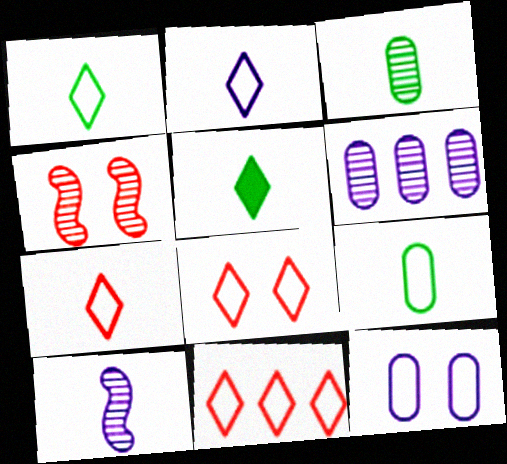[[1, 2, 7], 
[7, 8, 11]]